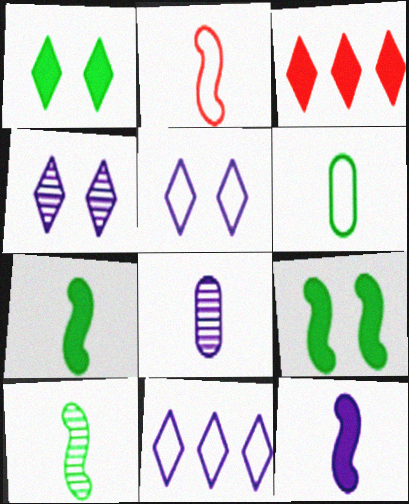[[2, 10, 12]]